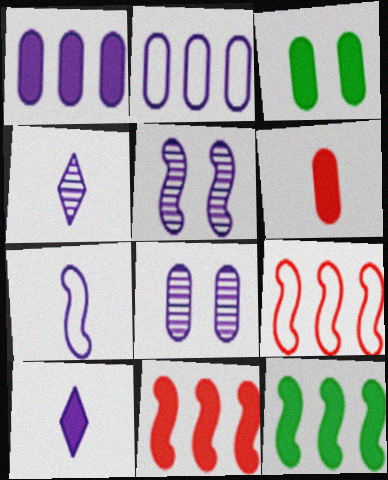[[1, 3, 6], 
[2, 5, 10], 
[3, 4, 9], 
[3, 10, 11]]